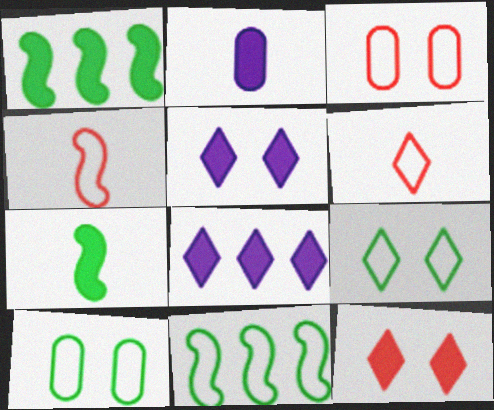[[1, 2, 12]]